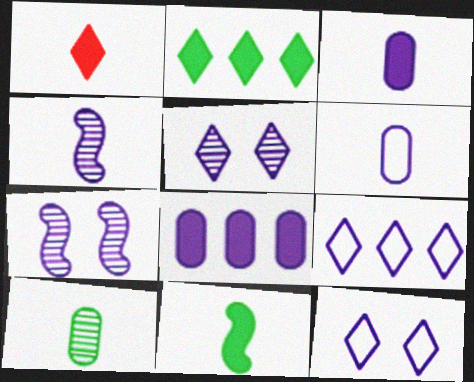[[1, 3, 11], 
[3, 7, 9], 
[4, 8, 12]]